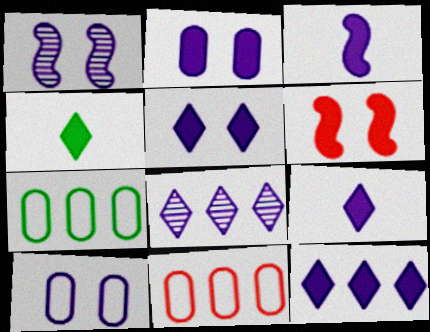[[1, 4, 11], 
[1, 5, 10], 
[2, 3, 12], 
[3, 8, 10], 
[5, 9, 12]]